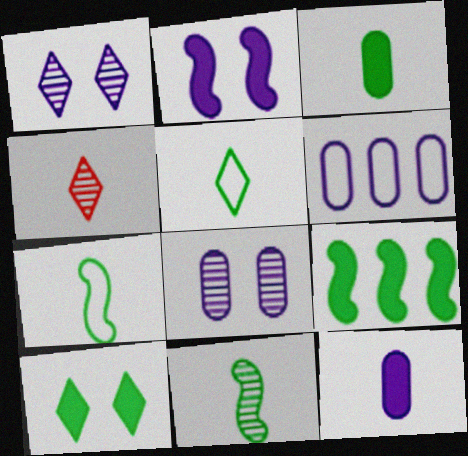[[3, 5, 11], 
[3, 9, 10], 
[4, 7, 12], 
[6, 8, 12]]